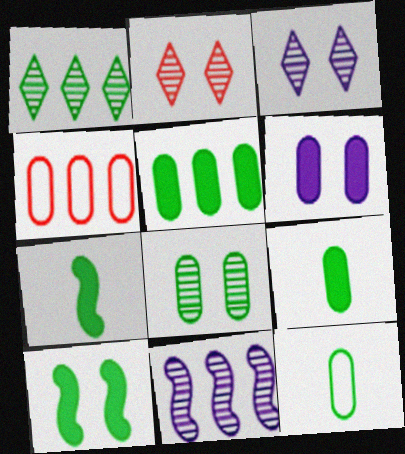[[1, 10, 12], 
[3, 4, 7], 
[5, 8, 12]]